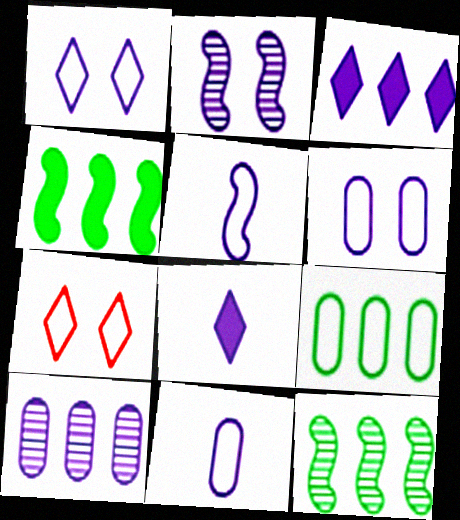[[2, 3, 11], 
[5, 7, 9]]